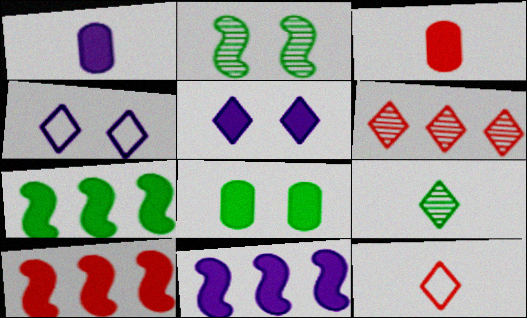[[1, 5, 11], 
[3, 5, 7], 
[7, 10, 11]]